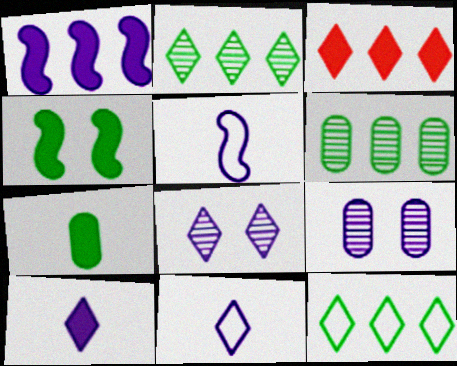[[1, 9, 11]]